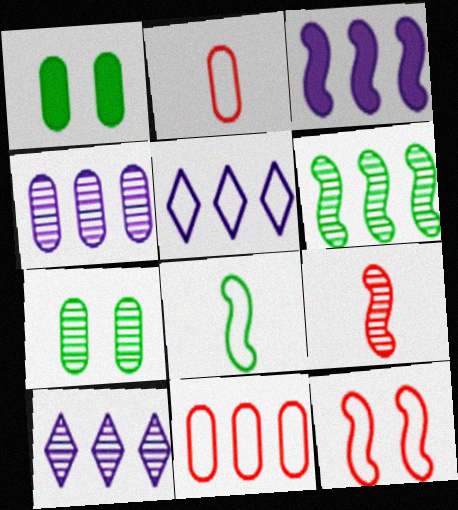[[1, 2, 4], 
[1, 5, 9], 
[3, 4, 5], 
[7, 9, 10]]